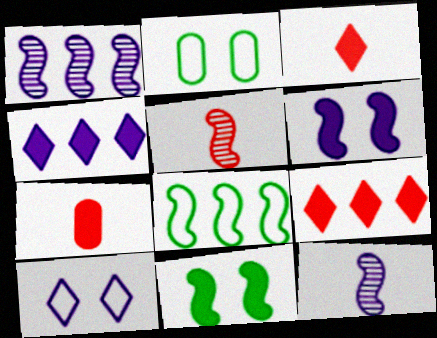[[1, 2, 3], 
[2, 4, 5], 
[2, 9, 12], 
[4, 7, 11], 
[5, 6, 8]]